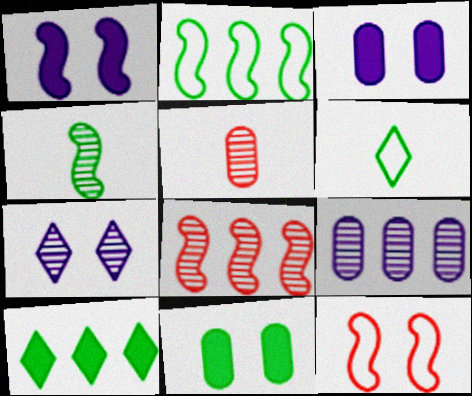[[3, 6, 8], 
[7, 11, 12]]